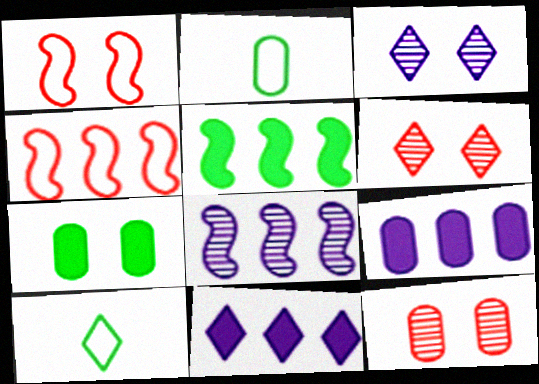[[1, 3, 7], 
[2, 9, 12], 
[4, 5, 8], 
[6, 10, 11]]